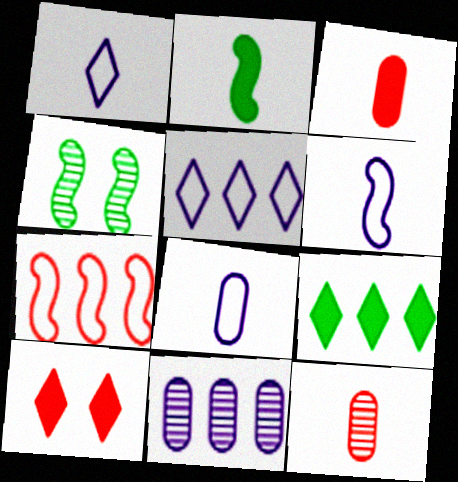[[1, 2, 12], 
[1, 6, 8], 
[3, 4, 5], 
[7, 9, 11], 
[7, 10, 12]]